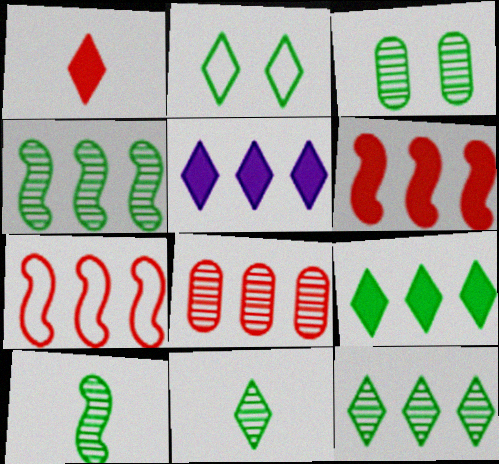[[2, 9, 11], 
[3, 4, 11], 
[3, 10, 12]]